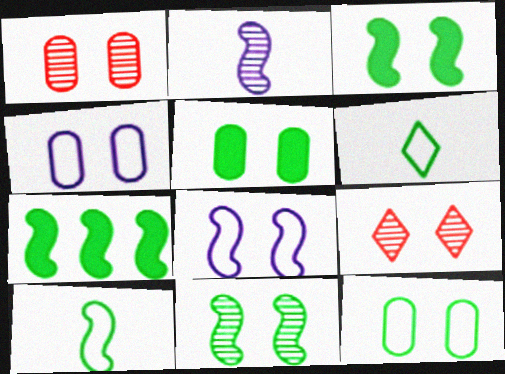[[1, 4, 5], 
[3, 4, 9], 
[5, 8, 9], 
[7, 10, 11]]